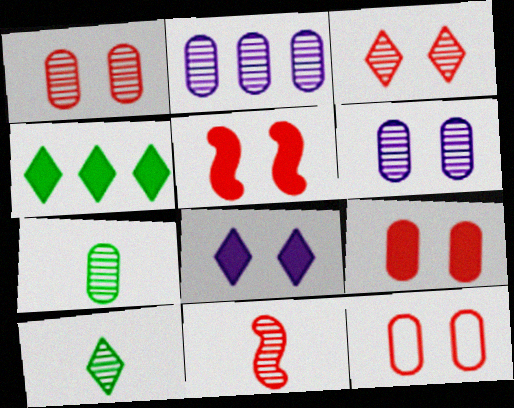[[1, 2, 7], 
[1, 9, 12], 
[3, 5, 12]]